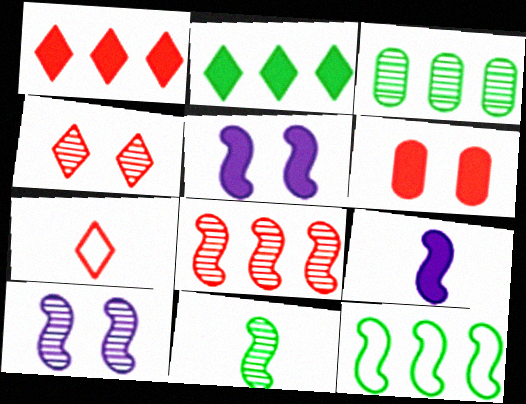[[1, 4, 7], 
[2, 3, 12], 
[2, 6, 9], 
[3, 5, 7], 
[6, 7, 8], 
[8, 10, 11]]